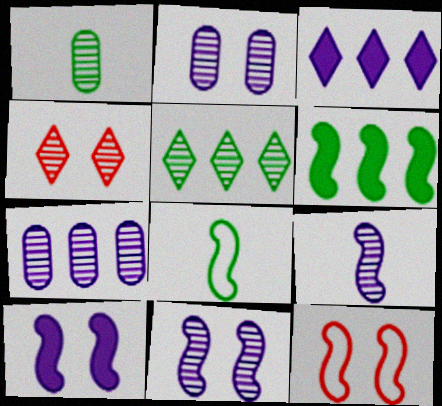[[1, 3, 12], 
[6, 9, 12]]